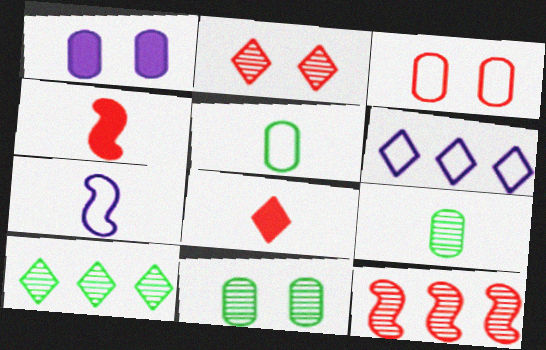[[1, 3, 11], 
[3, 8, 12], 
[4, 6, 11], 
[7, 8, 9]]